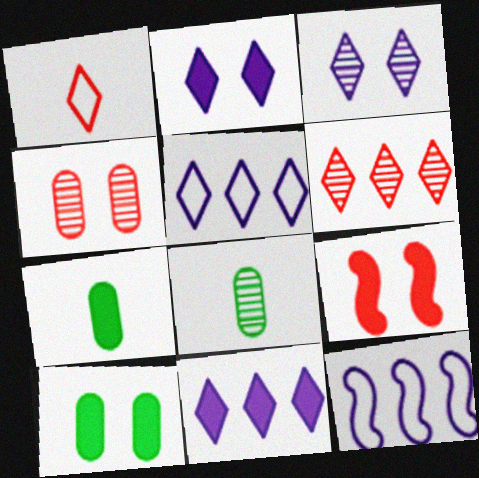[[2, 9, 10], 
[5, 8, 9], 
[7, 9, 11]]